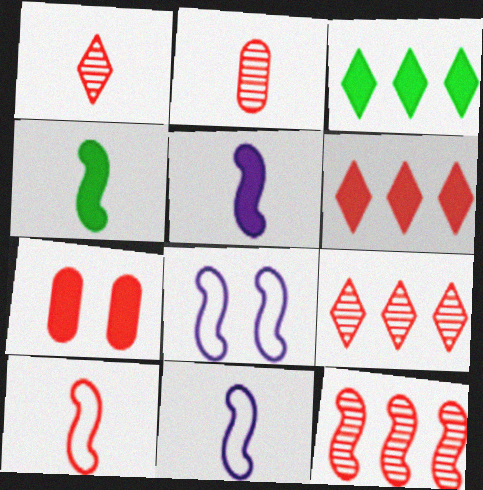[[2, 3, 8], 
[3, 5, 7], 
[4, 8, 12], 
[7, 9, 10]]